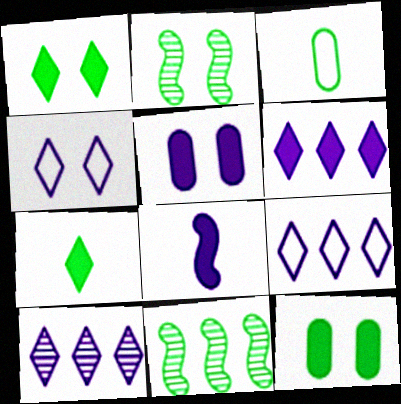[[1, 3, 11], 
[5, 6, 8], 
[6, 9, 10]]